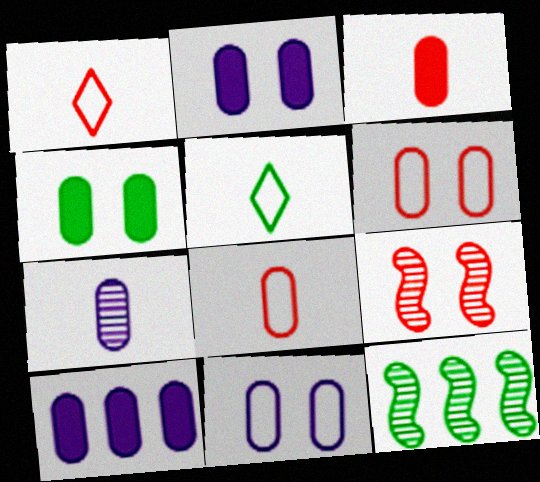[[1, 2, 12], 
[3, 4, 10], 
[4, 5, 12], 
[5, 9, 10], 
[7, 10, 11]]